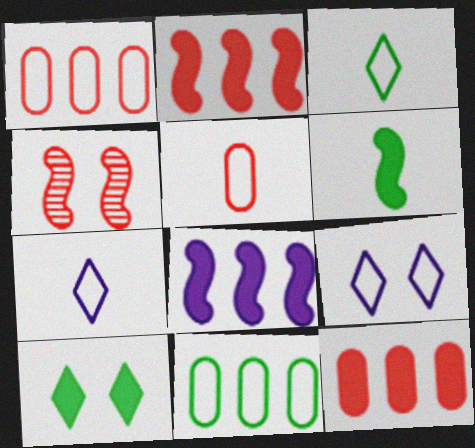[]